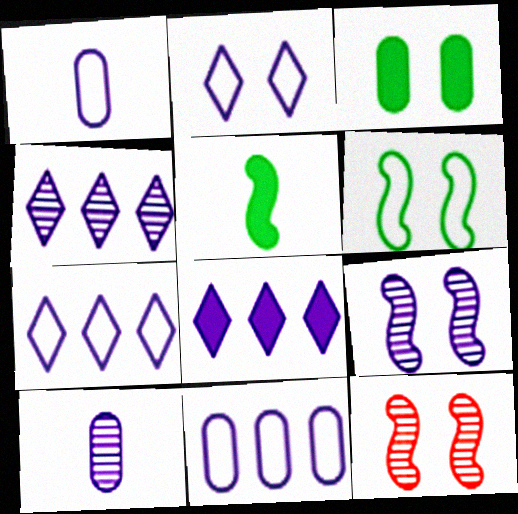[[1, 8, 9], 
[2, 3, 12], 
[4, 7, 8], 
[4, 9, 10]]